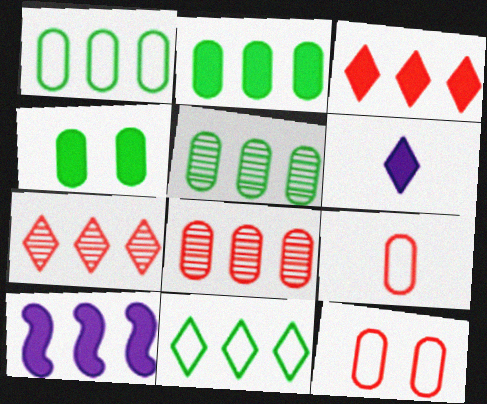[[1, 2, 5], 
[1, 7, 10], 
[2, 3, 10], 
[8, 10, 11]]